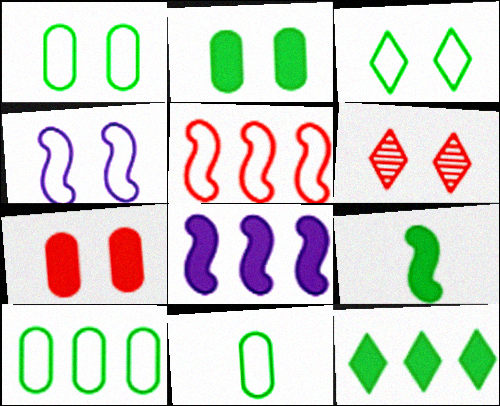[[1, 10, 11], 
[2, 4, 6], 
[2, 9, 12], 
[6, 8, 11]]